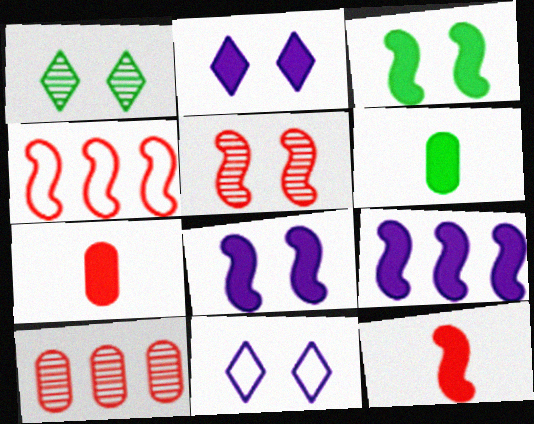[[3, 9, 12], 
[4, 5, 12]]